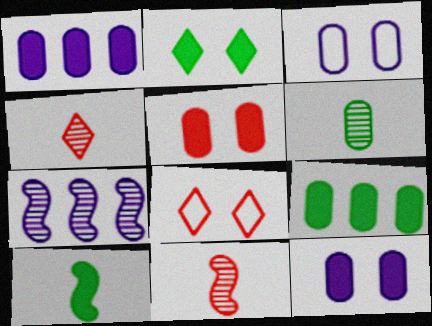[[2, 9, 10]]